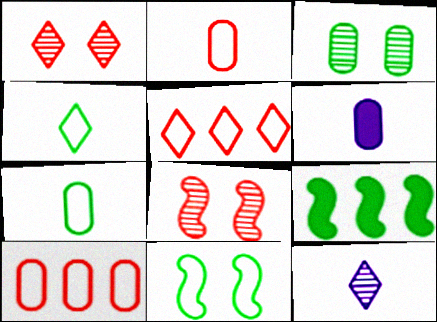[[3, 4, 9], 
[3, 6, 10]]